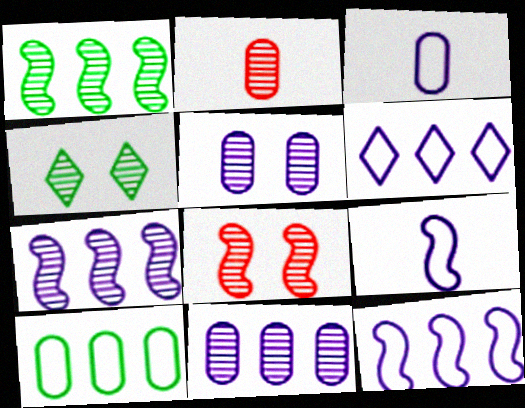[[2, 4, 7], 
[4, 5, 8]]